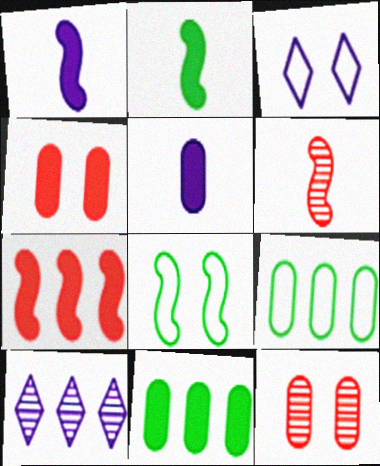[[3, 6, 11], 
[4, 5, 11], 
[5, 9, 12], 
[7, 9, 10]]